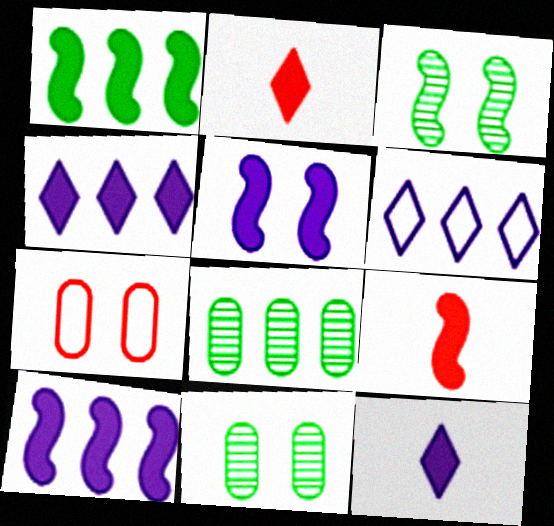[[1, 5, 9], 
[6, 9, 11]]